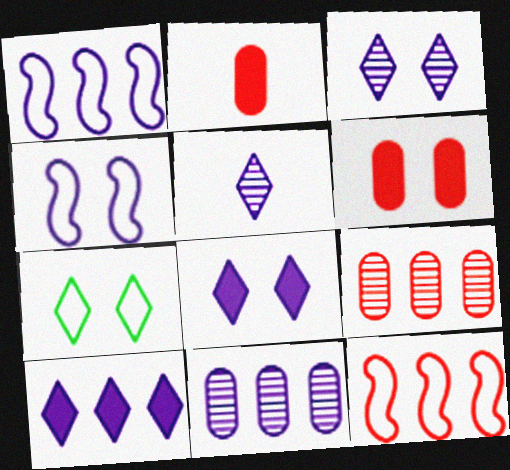[[1, 10, 11]]